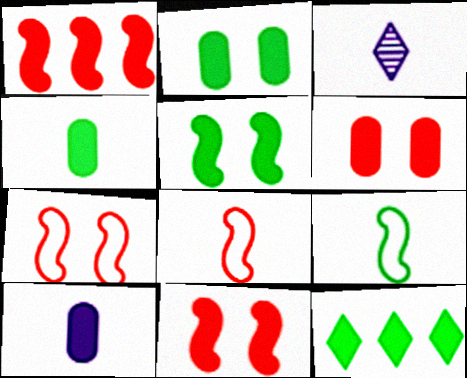[[3, 4, 8], 
[4, 5, 12], 
[10, 11, 12]]